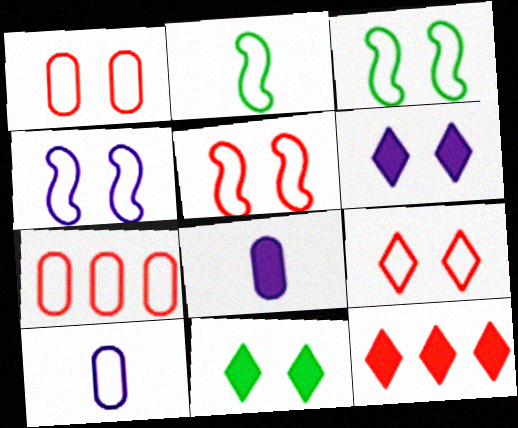[[1, 5, 9], 
[3, 4, 5]]